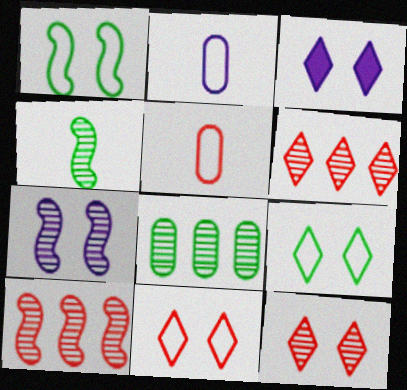[[3, 9, 12], 
[4, 7, 10]]